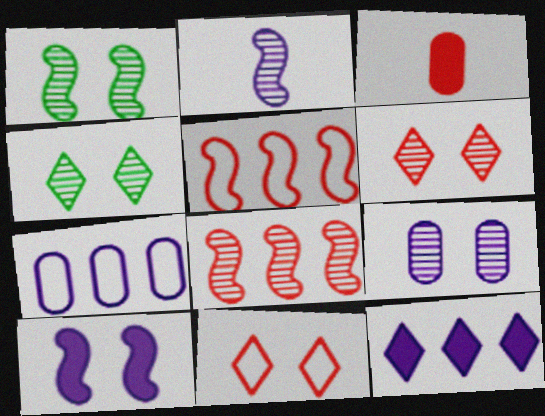[[1, 2, 8], 
[1, 6, 9], 
[3, 5, 6], 
[3, 8, 11]]